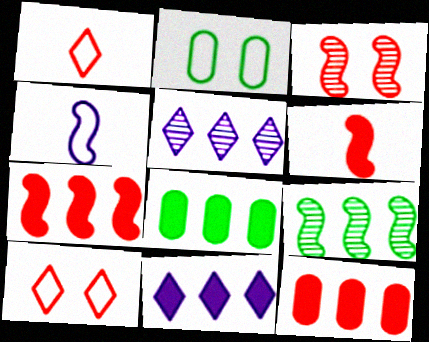[[1, 3, 12], 
[2, 5, 6], 
[7, 8, 11]]